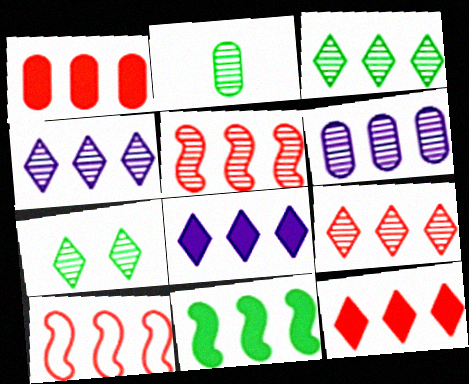[[1, 8, 11], 
[1, 9, 10], 
[3, 4, 9], 
[3, 5, 6]]